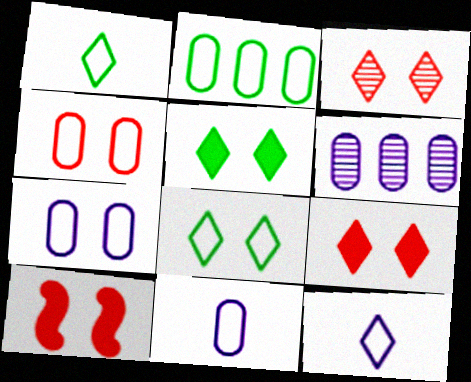[[1, 6, 10], 
[2, 4, 11], 
[3, 4, 10]]